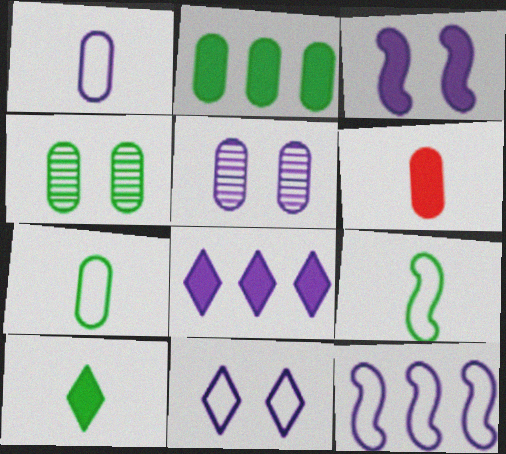[[1, 11, 12], 
[2, 4, 7], 
[3, 5, 11]]